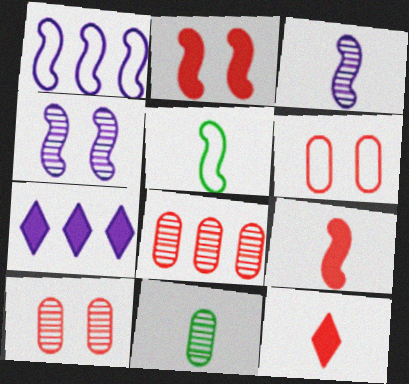[[3, 5, 9], 
[5, 7, 10]]